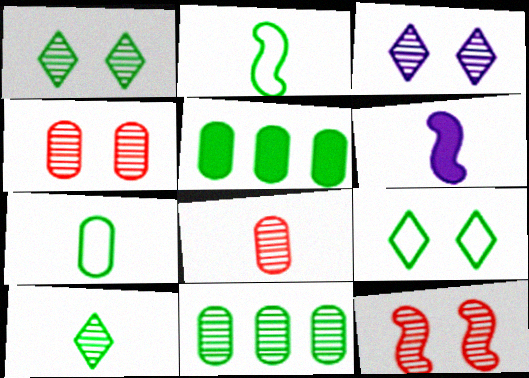[[1, 2, 5]]